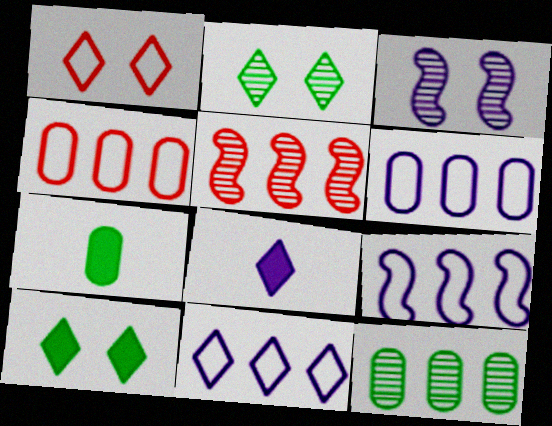[[3, 6, 8], 
[6, 9, 11]]